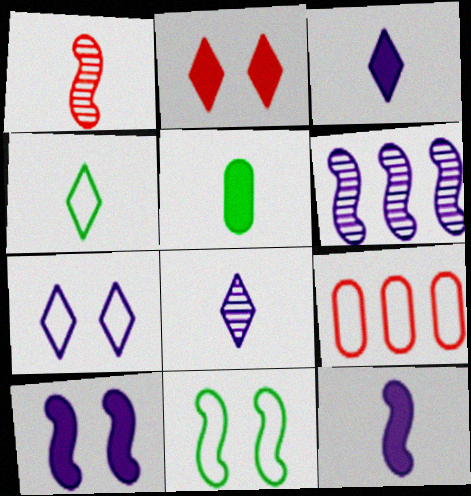[[1, 2, 9]]